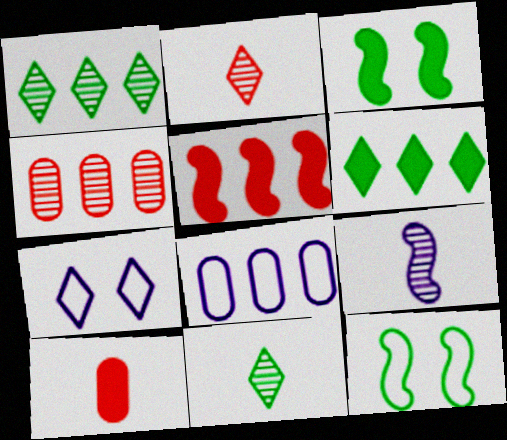[[1, 5, 8], 
[2, 3, 8], 
[2, 6, 7], 
[5, 9, 12]]